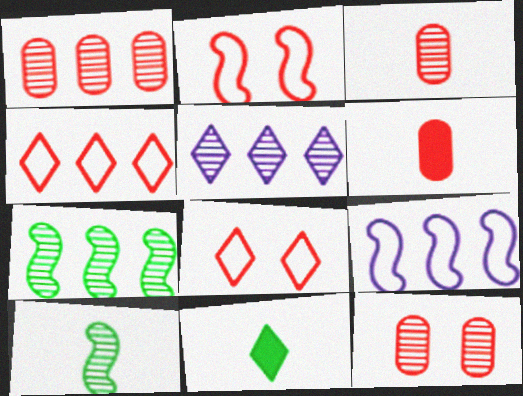[[1, 3, 12], 
[1, 5, 7], 
[5, 8, 11], 
[5, 10, 12], 
[9, 11, 12]]